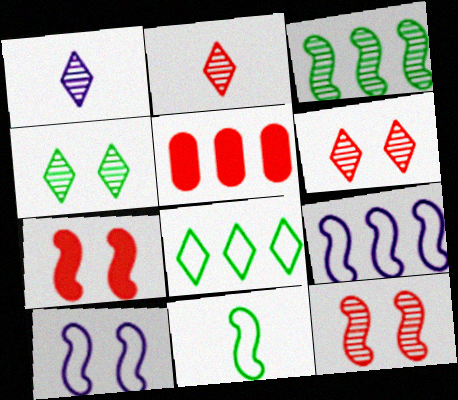[]